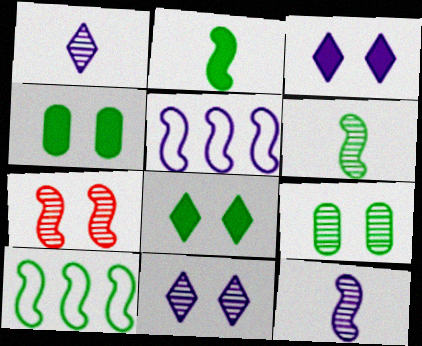[[2, 5, 7], 
[7, 9, 11]]